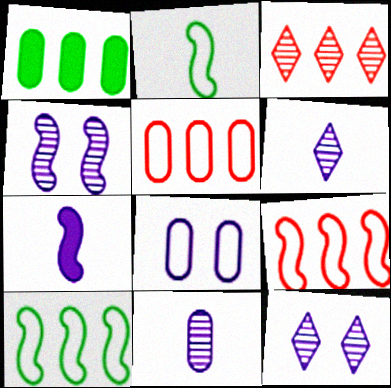[]